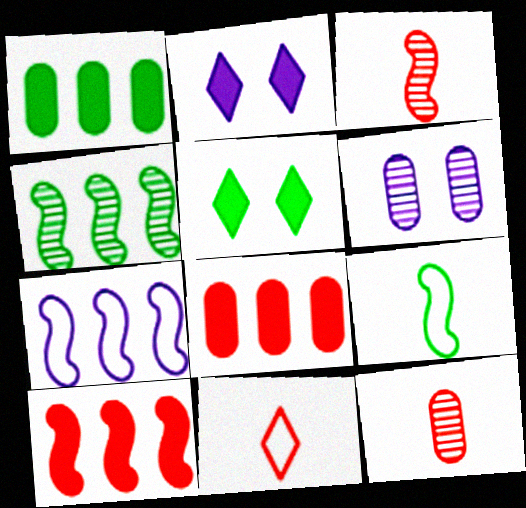[[4, 7, 10], 
[5, 7, 12]]